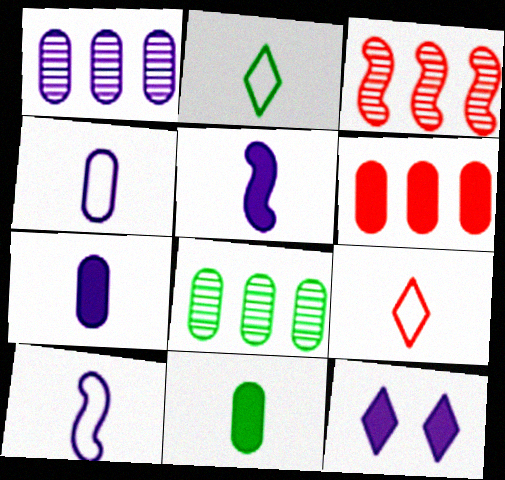[[1, 10, 12]]